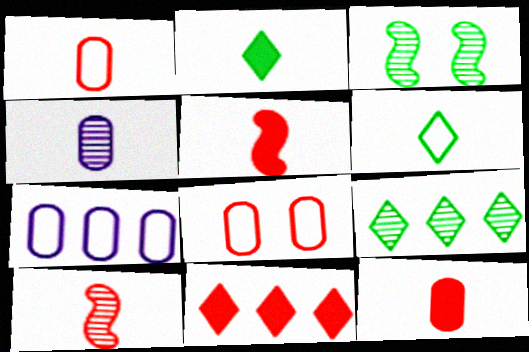[[4, 5, 6], 
[8, 10, 11]]